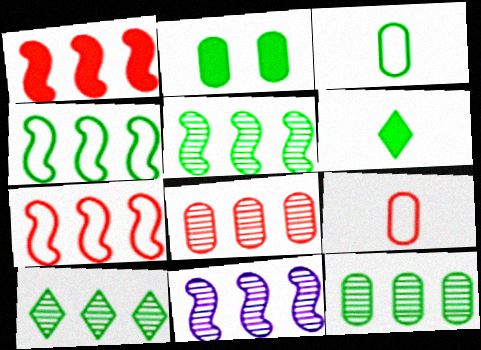[[1, 4, 11], 
[2, 3, 12], 
[5, 10, 12], 
[8, 10, 11]]